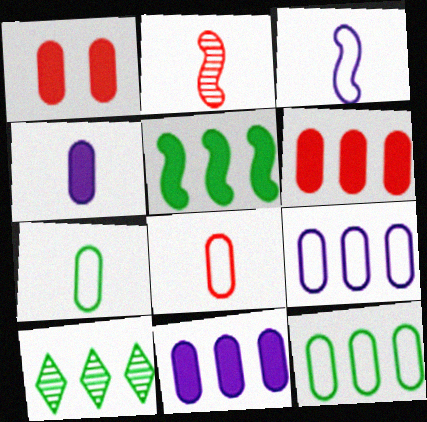[[1, 3, 10], 
[5, 10, 12]]